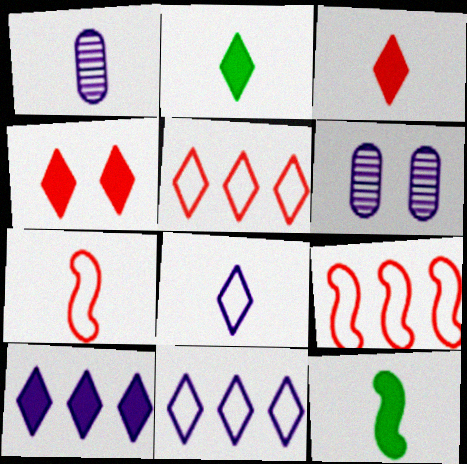[[1, 2, 7], 
[2, 4, 10], 
[2, 6, 9], 
[5, 6, 12]]